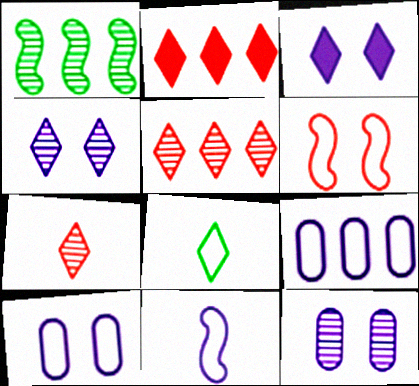[[1, 2, 9], 
[1, 7, 12], 
[2, 4, 8], 
[3, 5, 8], 
[6, 8, 9]]